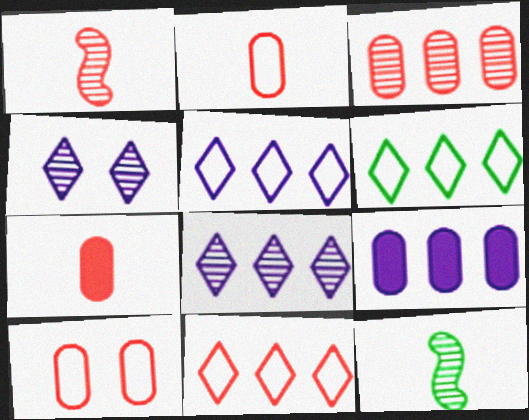[[3, 4, 12], 
[3, 7, 10], 
[5, 6, 11]]